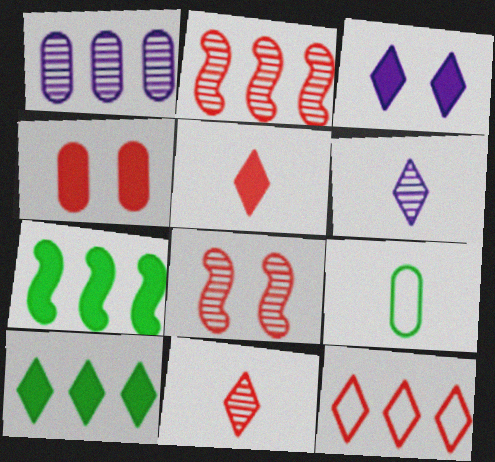[[1, 4, 9], 
[1, 7, 12], 
[2, 3, 9], 
[3, 5, 10]]